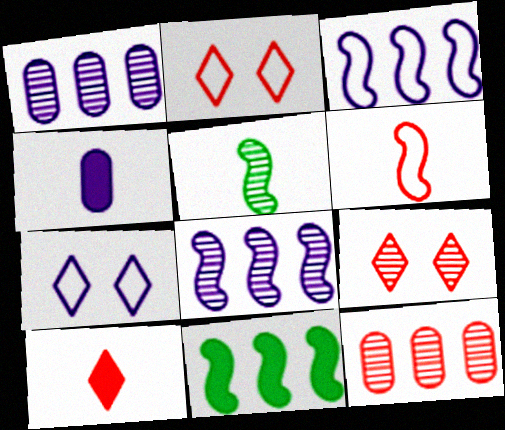[[1, 5, 9], 
[4, 7, 8]]